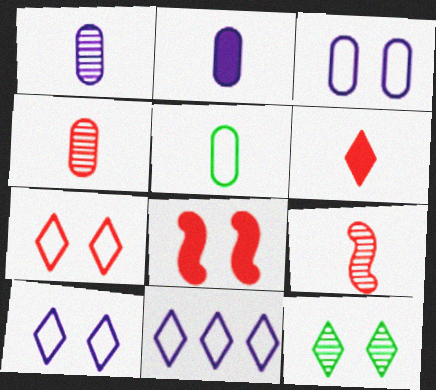[[2, 4, 5], 
[3, 8, 12], 
[6, 11, 12]]